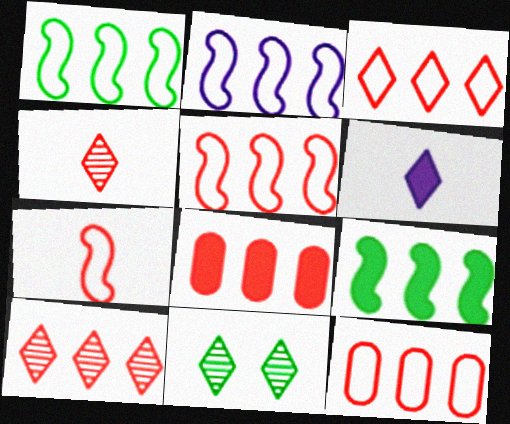[[1, 2, 5], 
[3, 5, 12], 
[3, 6, 11], 
[5, 8, 10]]